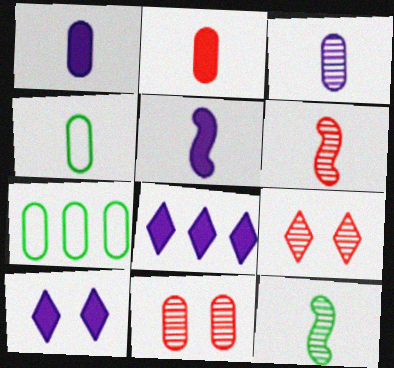[[1, 7, 11], 
[2, 3, 4], 
[5, 7, 9], 
[6, 7, 10]]